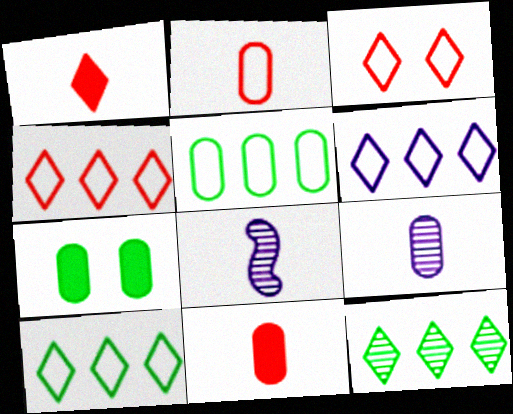[[4, 6, 10], 
[4, 7, 8]]